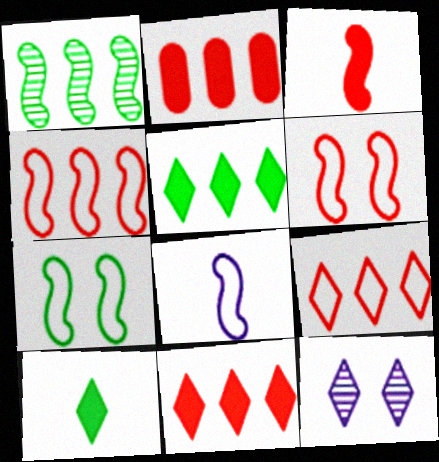[[4, 7, 8], 
[9, 10, 12]]